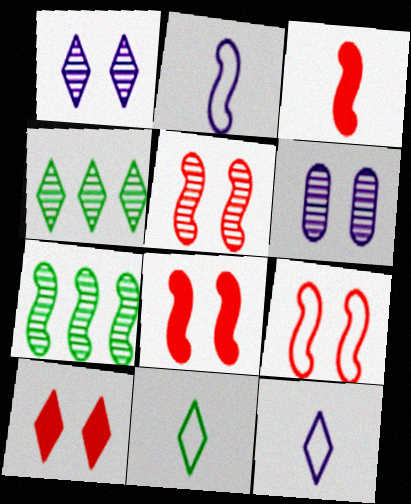[[2, 7, 8], 
[4, 10, 12], 
[5, 8, 9]]